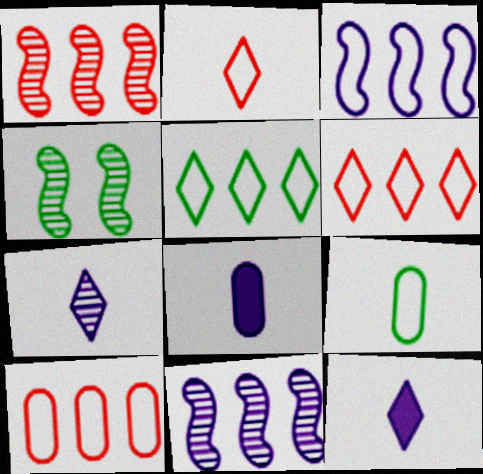[[3, 5, 10], 
[4, 6, 8], 
[4, 10, 12]]